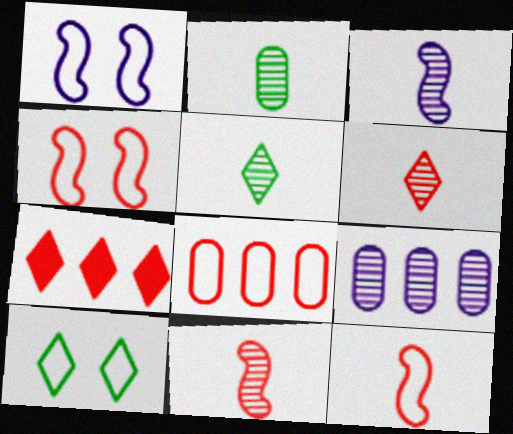[[1, 2, 7], 
[2, 3, 6]]